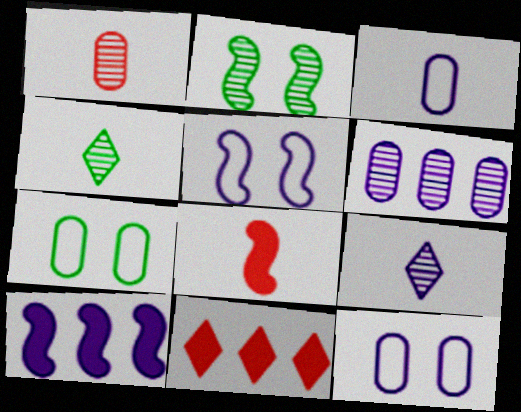[[2, 3, 11], 
[3, 4, 8], 
[9, 10, 12]]